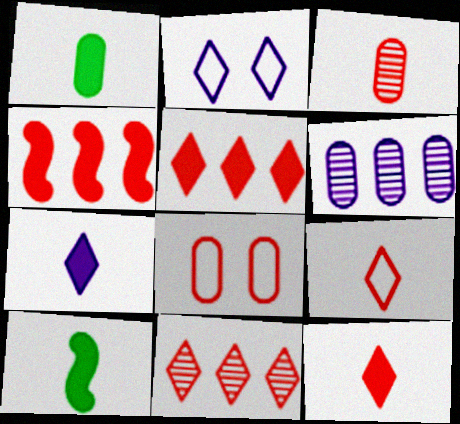[[1, 6, 8]]